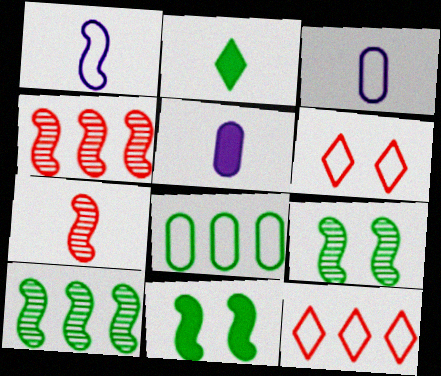[[1, 4, 11], 
[1, 6, 8], 
[2, 3, 7], 
[2, 8, 9], 
[5, 6, 10], 
[5, 9, 12]]